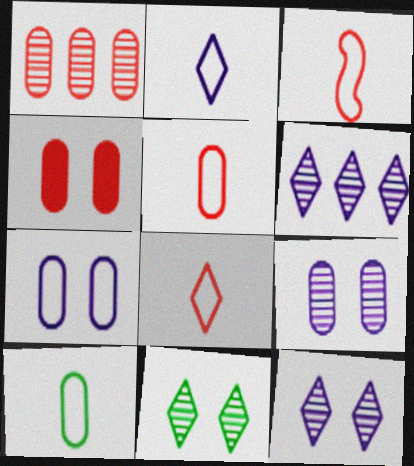[[1, 4, 5], 
[2, 3, 10], 
[3, 5, 8]]